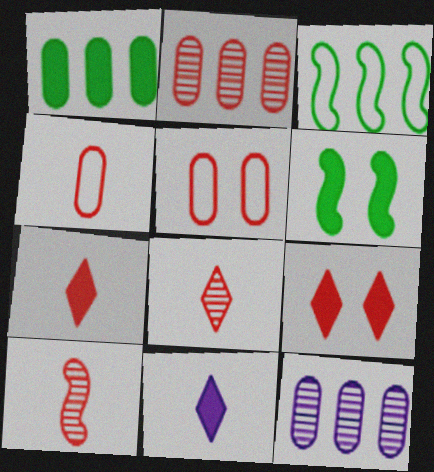[[4, 7, 10]]